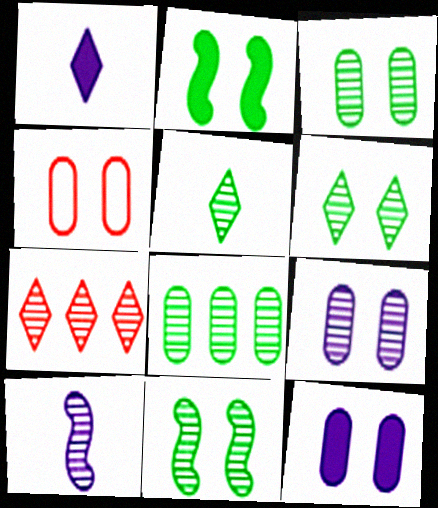[[3, 4, 12], 
[3, 6, 11], 
[3, 7, 10], 
[5, 8, 11]]